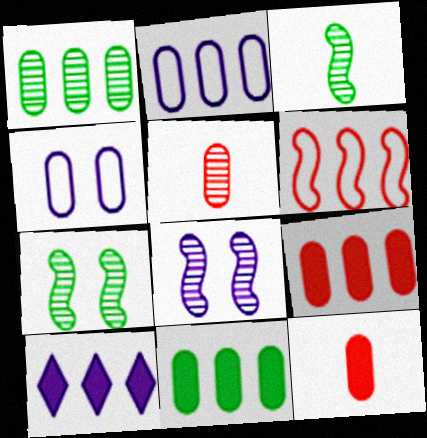[[1, 2, 9], 
[1, 4, 12], 
[1, 6, 10], 
[4, 5, 11]]